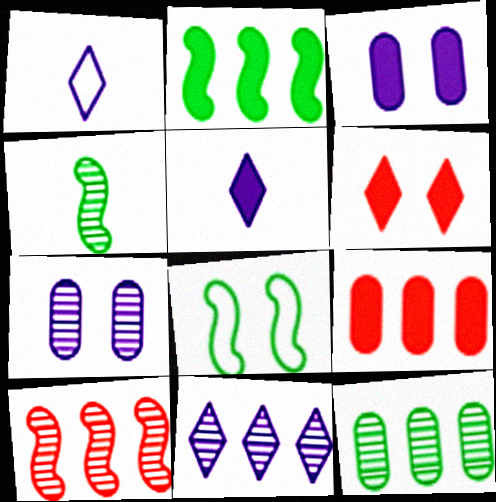[[2, 4, 8], 
[6, 7, 8], 
[10, 11, 12]]